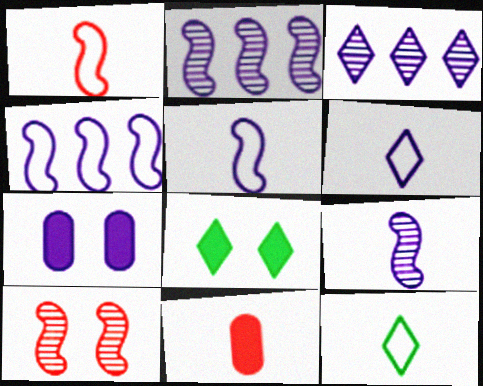[[2, 6, 7], 
[3, 5, 7], 
[9, 11, 12]]